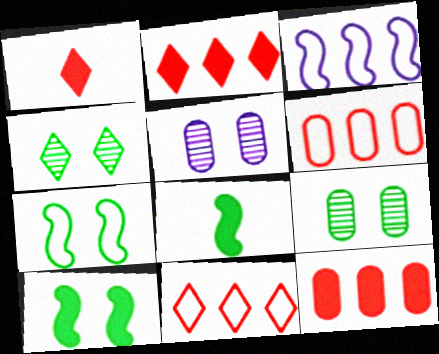[[1, 3, 9], 
[5, 8, 11]]